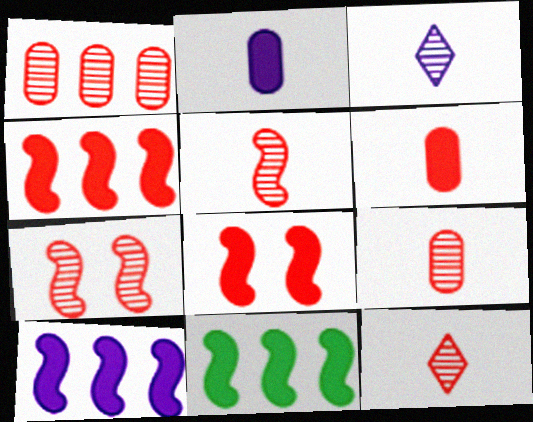[[1, 7, 12], 
[4, 10, 11], 
[5, 9, 12]]